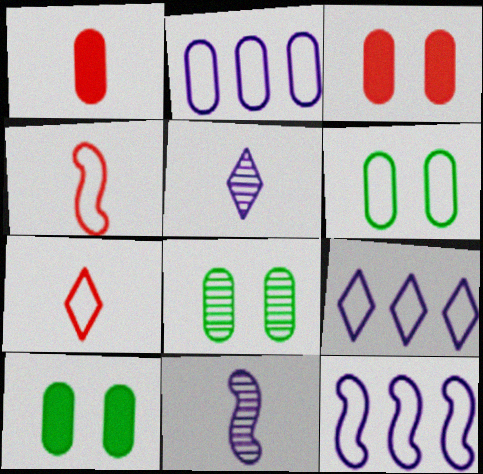[[1, 2, 8], 
[2, 9, 12], 
[4, 6, 9], 
[6, 7, 12], 
[6, 8, 10]]